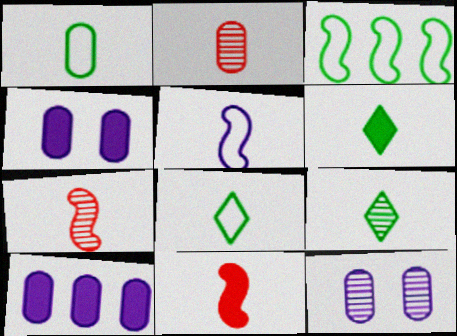[[2, 5, 6], 
[6, 8, 9]]